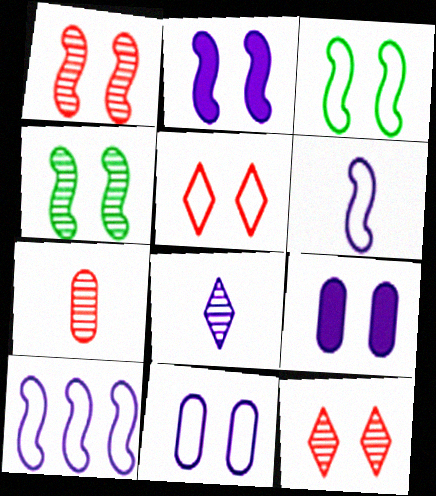[[1, 2, 3], 
[3, 5, 11], 
[3, 9, 12], 
[4, 5, 9], 
[8, 9, 10]]